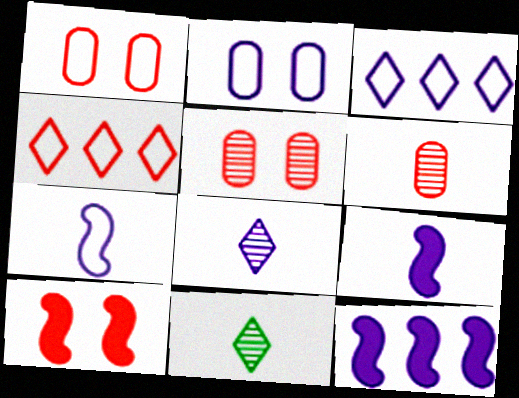[[1, 11, 12], 
[2, 3, 7], 
[2, 8, 12], 
[4, 6, 10]]